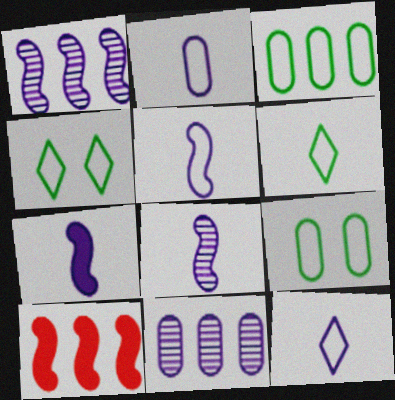[[2, 5, 12], 
[5, 7, 8]]